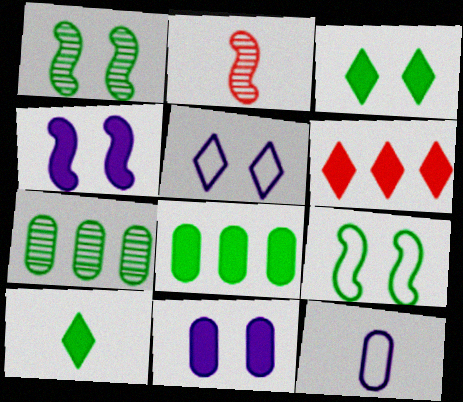[[1, 6, 12], 
[2, 5, 8], 
[2, 10, 12], 
[7, 9, 10]]